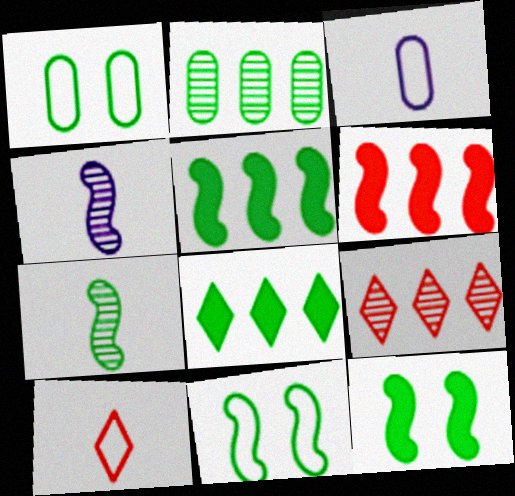[[1, 7, 8], 
[3, 9, 12], 
[4, 6, 11], 
[5, 7, 11]]